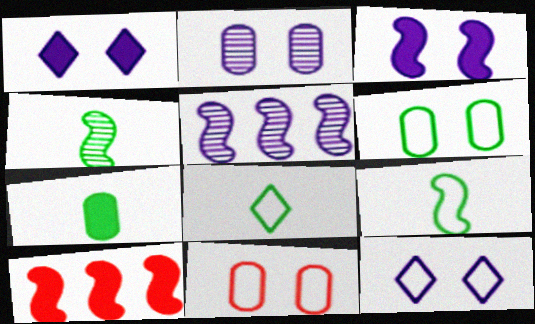[[1, 7, 10], 
[2, 3, 12], 
[2, 8, 10], 
[4, 7, 8]]